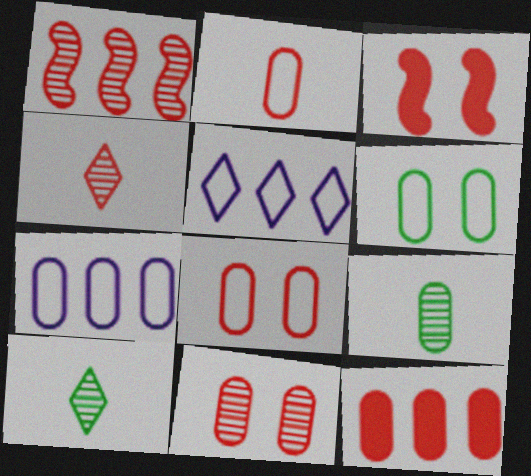[[1, 4, 11], 
[2, 6, 7], 
[2, 11, 12], 
[3, 5, 9], 
[3, 7, 10]]